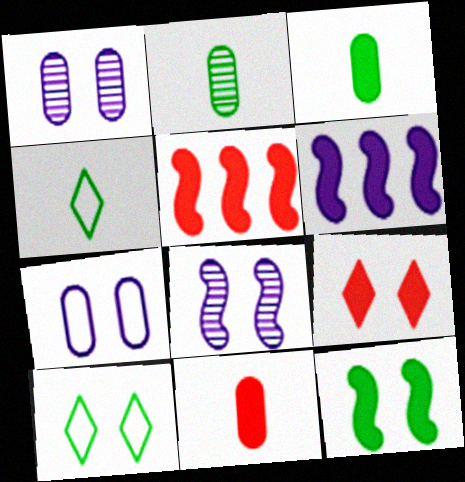[[1, 4, 5], 
[3, 6, 9], 
[5, 9, 11]]